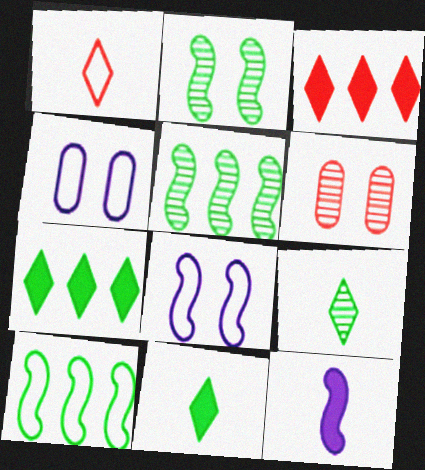[[1, 4, 10]]